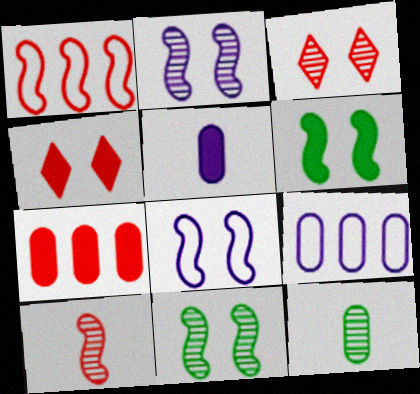[]